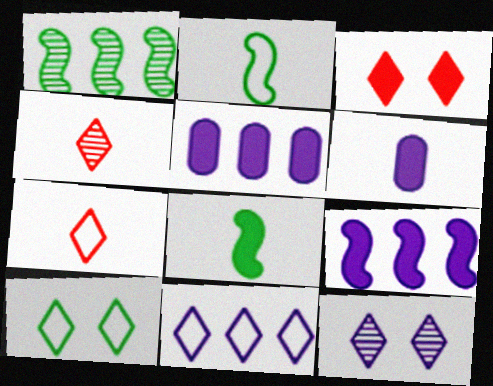[[2, 4, 6], 
[3, 5, 8], 
[3, 10, 12], 
[7, 10, 11]]